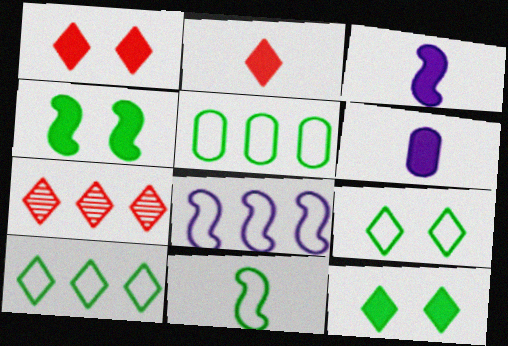[[5, 9, 11]]